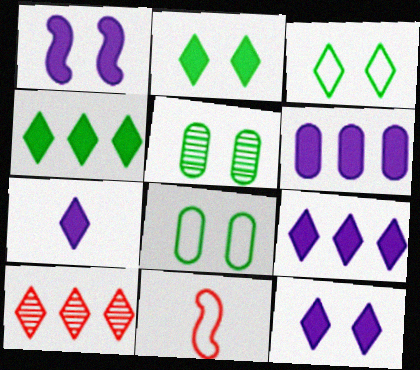[[1, 6, 7], 
[3, 7, 10], 
[5, 9, 11], 
[7, 9, 12]]